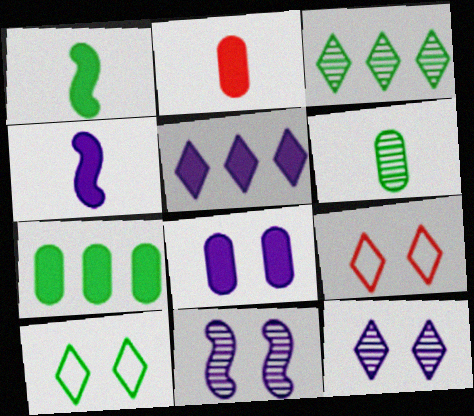[[2, 7, 8], 
[4, 5, 8]]